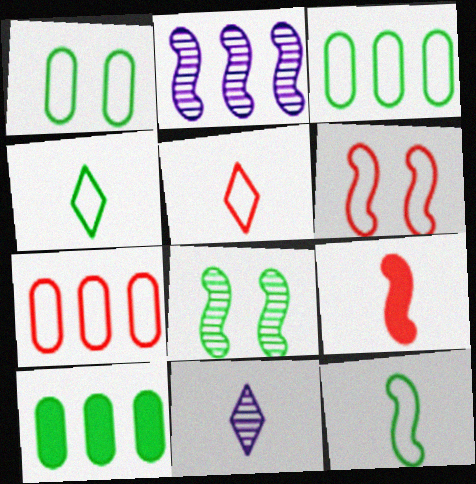[[4, 8, 10], 
[5, 6, 7], 
[6, 10, 11]]